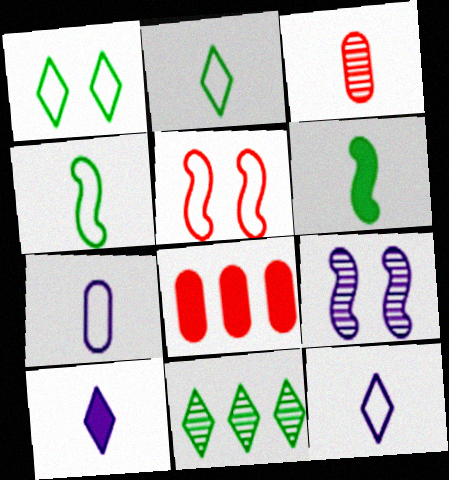[[2, 8, 9], 
[3, 4, 10], 
[3, 6, 12], 
[3, 9, 11]]